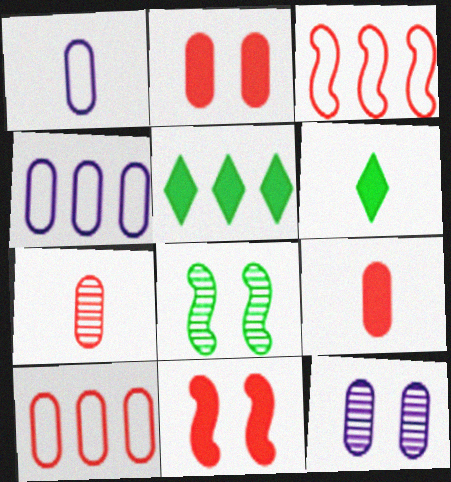[[2, 7, 10], 
[3, 6, 12]]